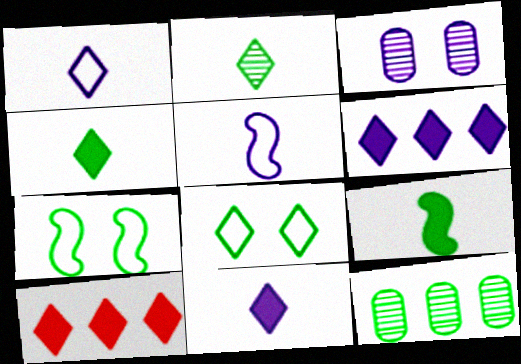[[3, 5, 6], 
[4, 7, 12], 
[8, 9, 12]]